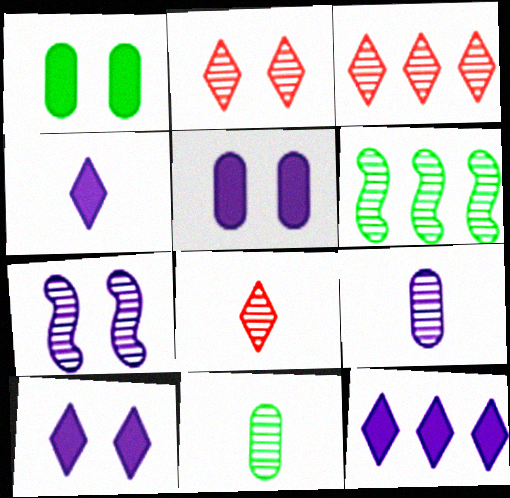[[2, 3, 8], 
[2, 6, 9], 
[3, 7, 11], 
[4, 10, 12]]